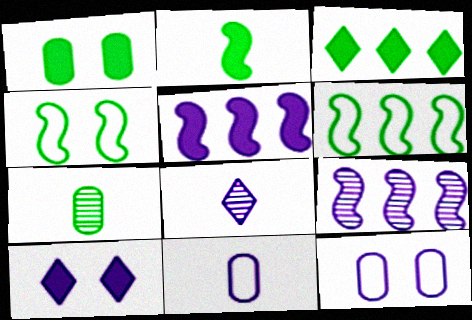[[1, 2, 3], 
[3, 4, 7], 
[5, 8, 12], 
[9, 10, 11]]